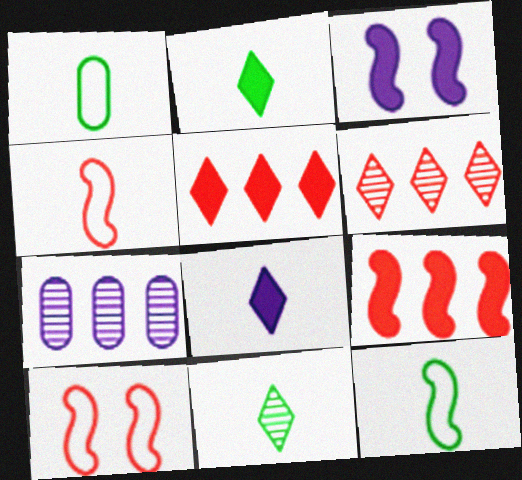[[1, 3, 6], 
[2, 7, 10]]